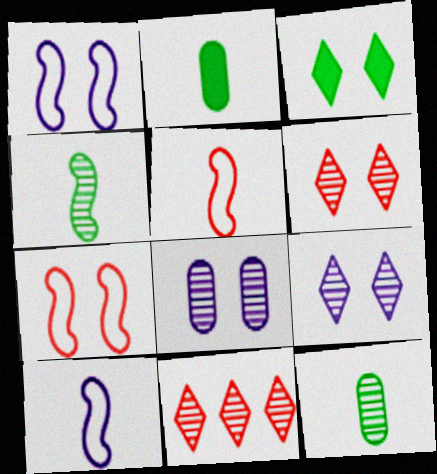[[1, 2, 11], 
[3, 7, 8], 
[4, 8, 11]]